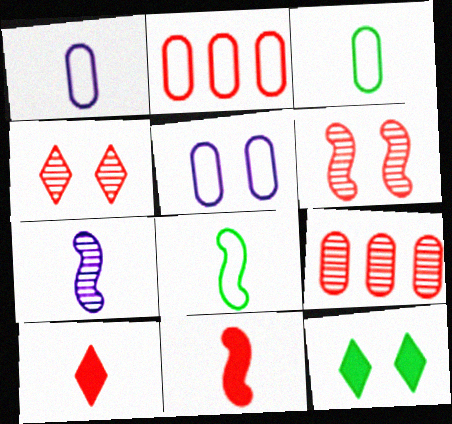[[2, 3, 5], 
[2, 4, 11], 
[2, 6, 10], 
[2, 7, 12], 
[3, 7, 10], 
[5, 6, 12], 
[7, 8, 11]]